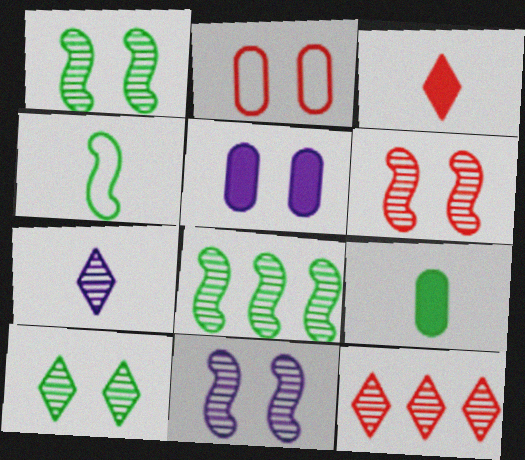[[1, 6, 11], 
[4, 5, 12], 
[7, 10, 12]]